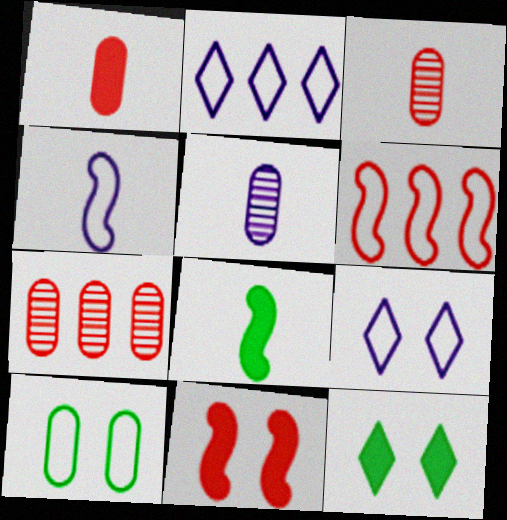[[4, 7, 12], 
[5, 6, 12], 
[7, 8, 9]]